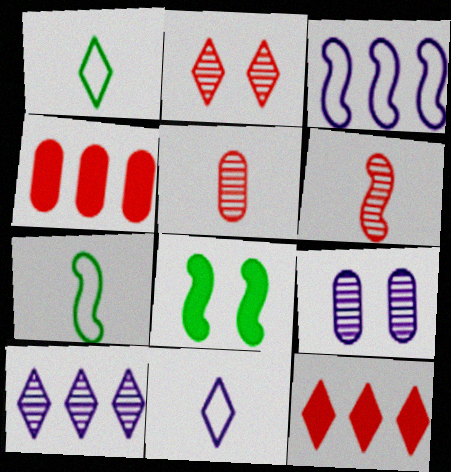[[3, 6, 8], 
[7, 9, 12]]